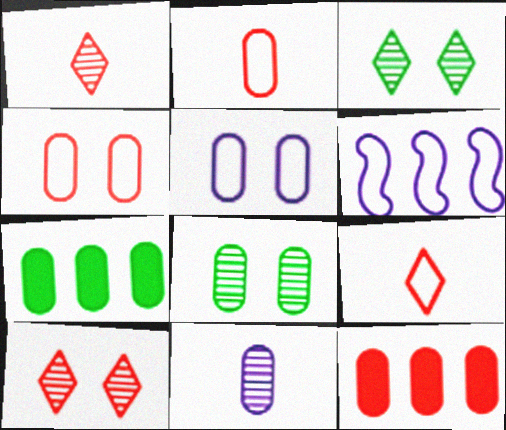[[4, 7, 11]]